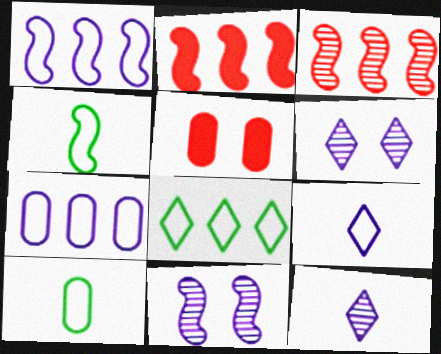[[2, 4, 11], 
[2, 6, 10]]